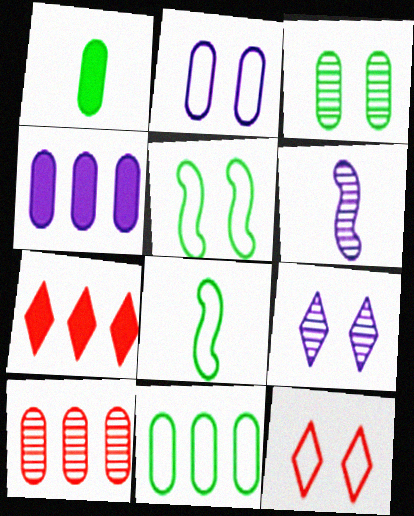[[1, 2, 10], 
[1, 3, 11], 
[2, 5, 12], 
[4, 10, 11]]